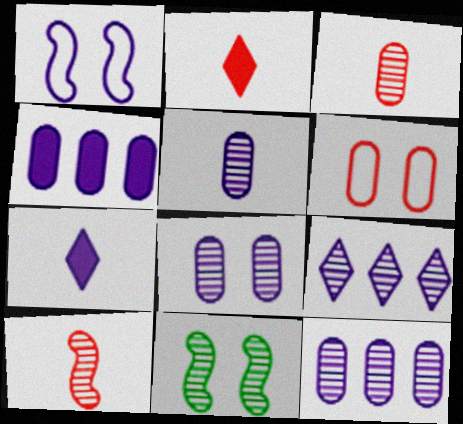[[1, 7, 12], 
[3, 9, 11], 
[5, 8, 12]]